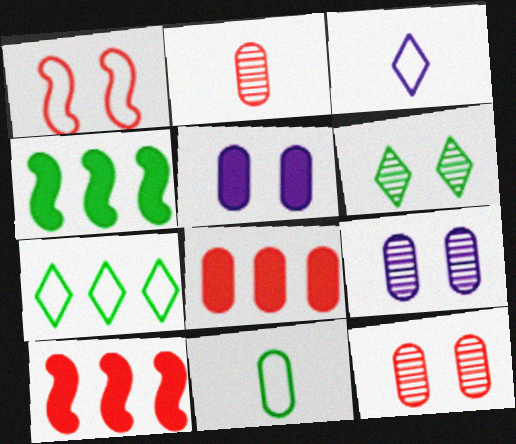[[1, 5, 6], 
[3, 4, 12], 
[4, 6, 11], 
[8, 9, 11]]